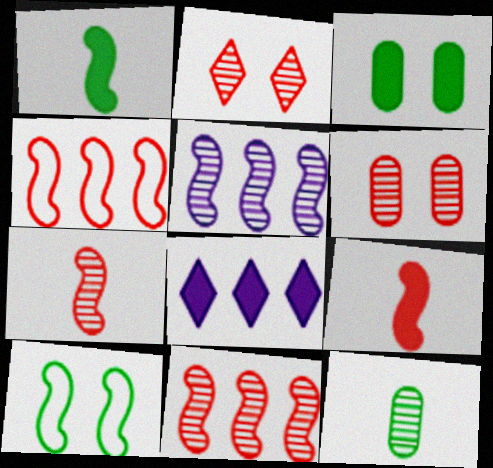[[2, 5, 12], 
[3, 8, 9], 
[5, 9, 10]]